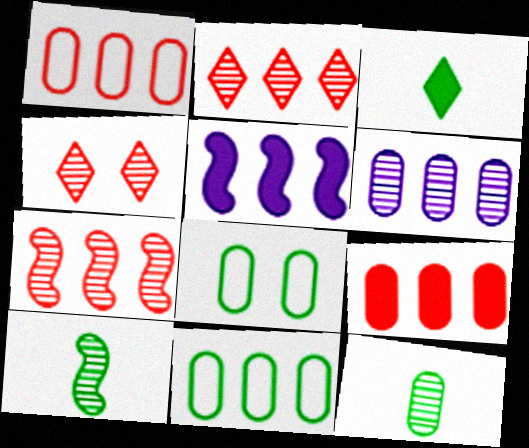[[2, 5, 11], 
[4, 6, 10], 
[6, 9, 11]]